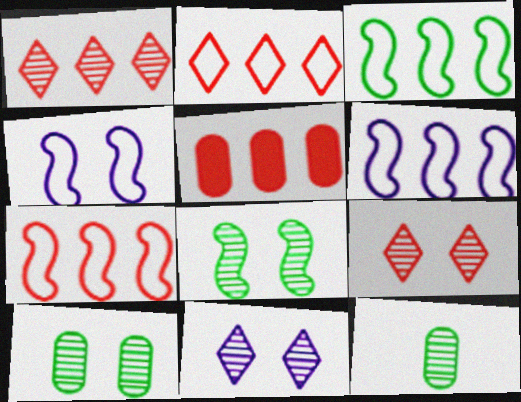[[1, 5, 7], 
[3, 6, 7]]